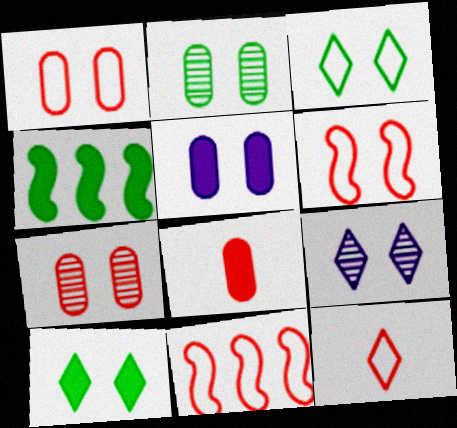[[1, 2, 5], 
[1, 11, 12]]